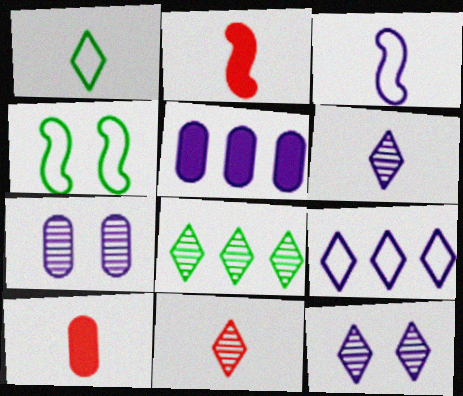[[3, 5, 12], 
[4, 5, 11], 
[8, 11, 12]]